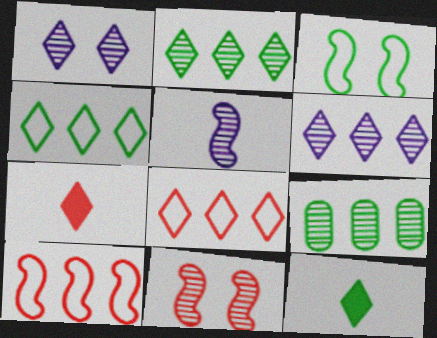[[1, 4, 7], 
[1, 8, 12], 
[3, 9, 12]]